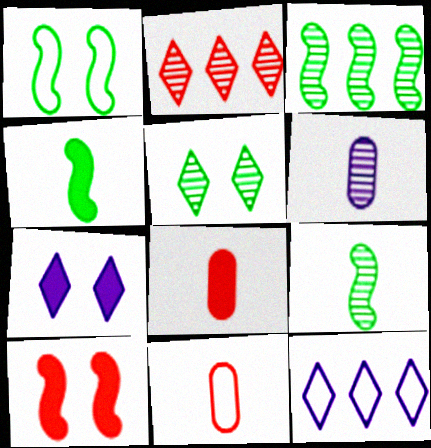[[1, 3, 4], 
[1, 11, 12], 
[2, 10, 11], 
[3, 7, 11]]